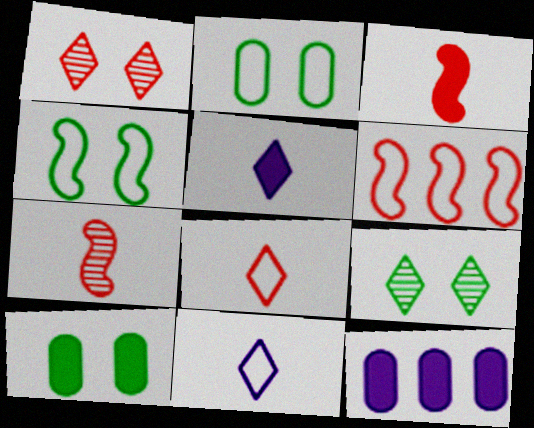[[2, 6, 11], 
[4, 9, 10]]